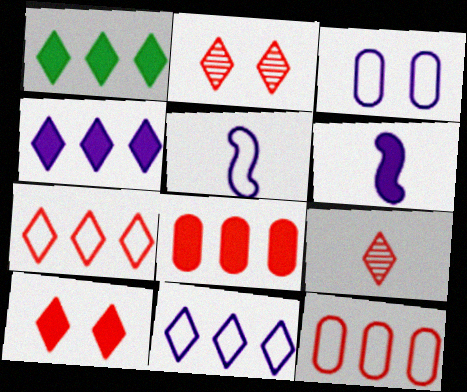[[3, 5, 11], 
[7, 9, 10]]